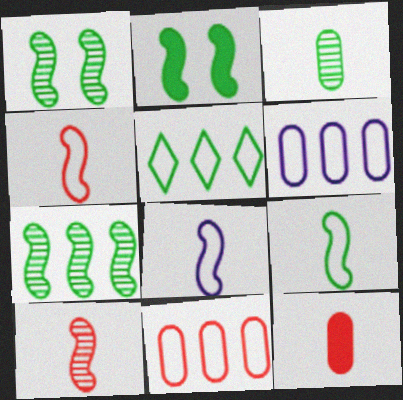[[2, 3, 5], 
[2, 7, 9], 
[4, 8, 9]]